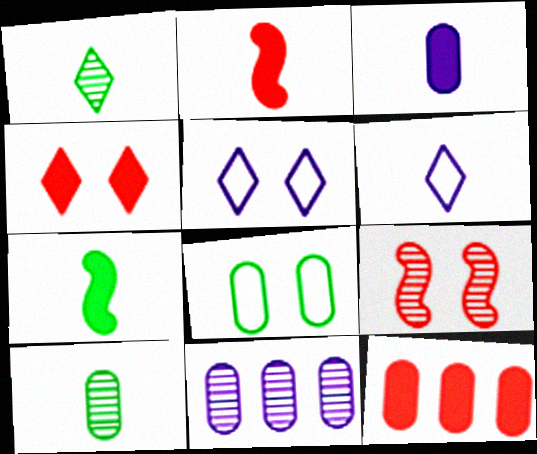[[1, 9, 11], 
[2, 4, 12], 
[2, 6, 10]]